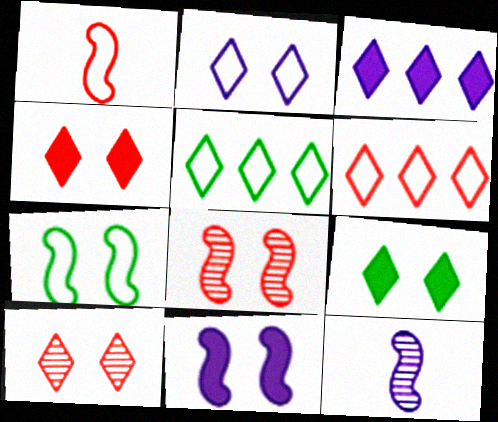[[2, 9, 10], 
[7, 8, 11]]